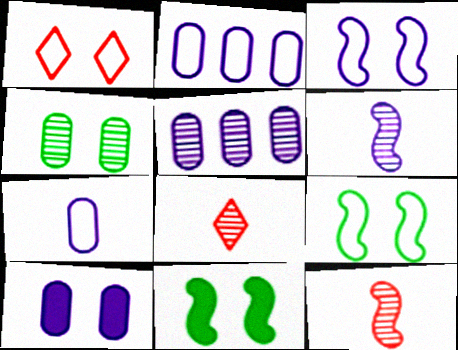[[2, 8, 11], 
[5, 7, 10]]